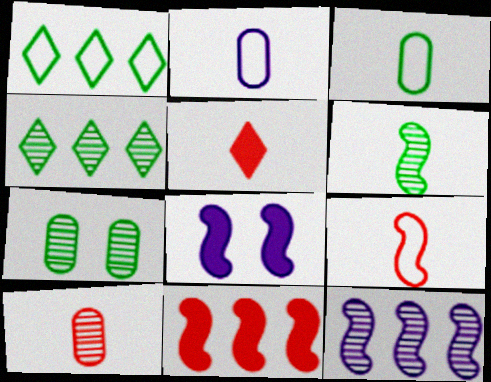[[1, 8, 10], 
[2, 5, 6], 
[4, 6, 7], 
[5, 9, 10]]